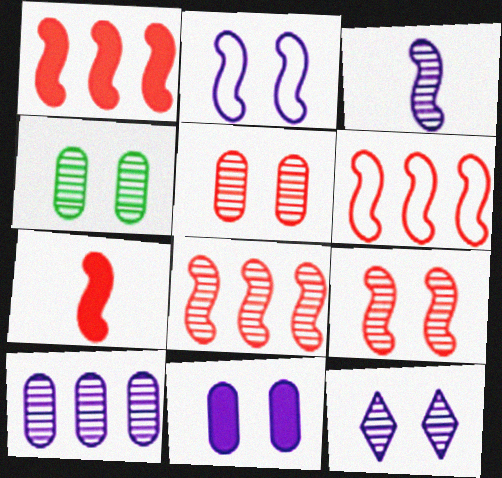[[1, 6, 8], 
[2, 11, 12], 
[3, 10, 12], 
[4, 9, 12], 
[6, 7, 9]]